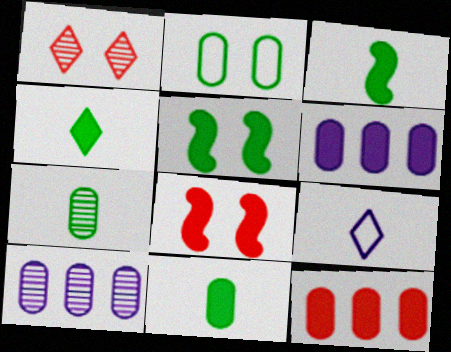[[3, 4, 11], 
[4, 6, 8]]